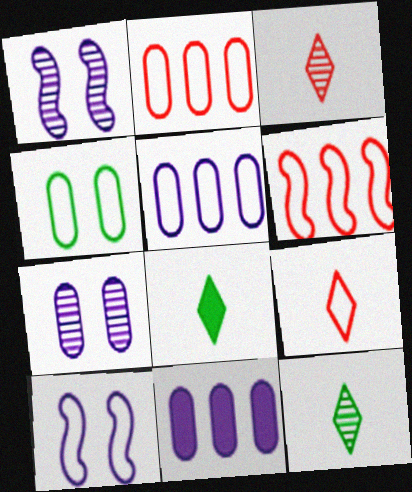[[1, 2, 8], 
[6, 7, 8]]